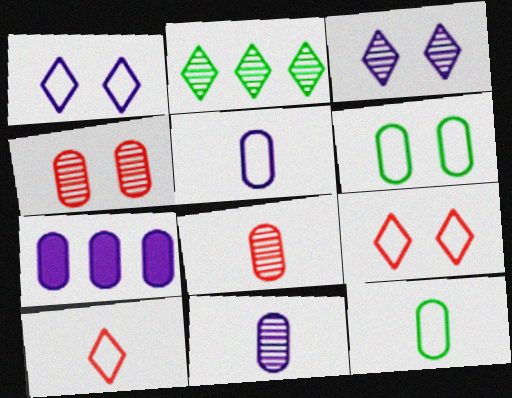[[4, 7, 12], 
[6, 7, 8]]